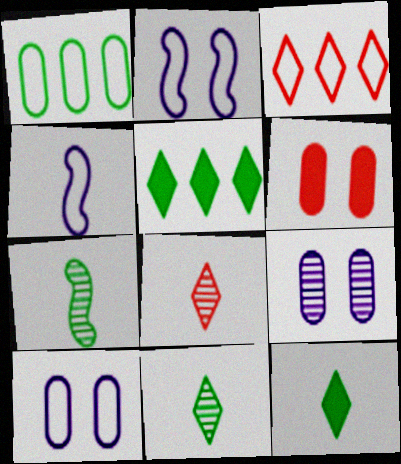[]